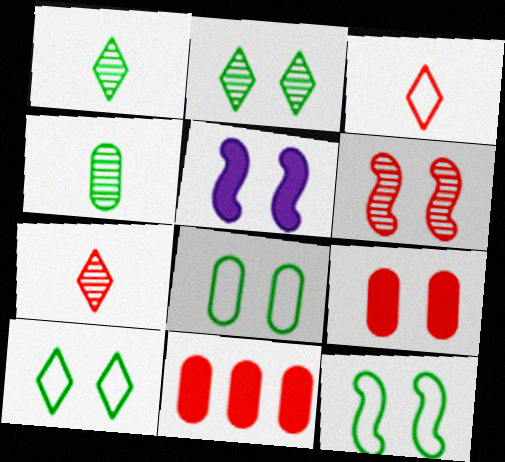[[3, 6, 11], 
[5, 6, 12], 
[8, 10, 12]]